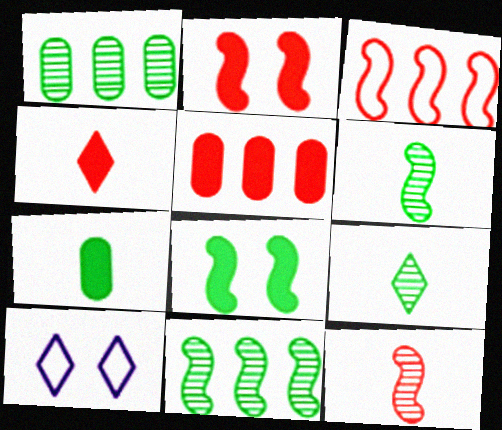[[2, 3, 12], 
[2, 4, 5], 
[5, 6, 10]]